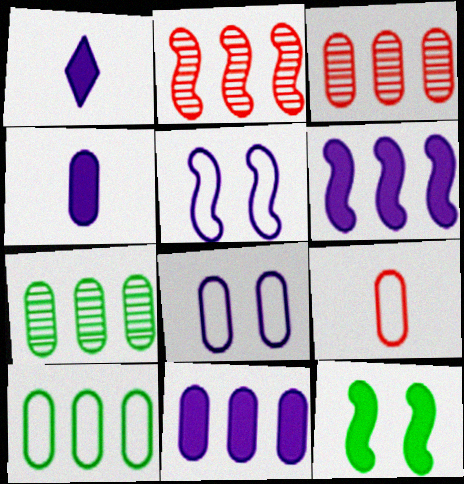[[3, 10, 11], 
[8, 9, 10]]